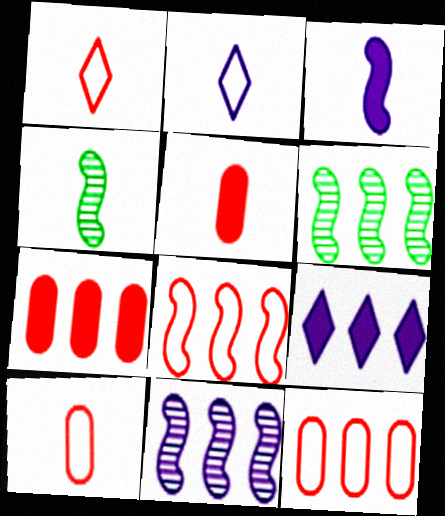[[2, 4, 5], 
[6, 9, 12]]